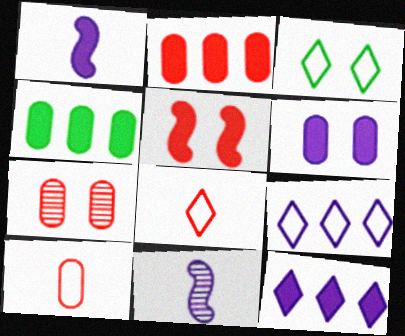[[1, 6, 12], 
[2, 3, 11], 
[2, 7, 10], 
[3, 8, 9], 
[6, 9, 11]]